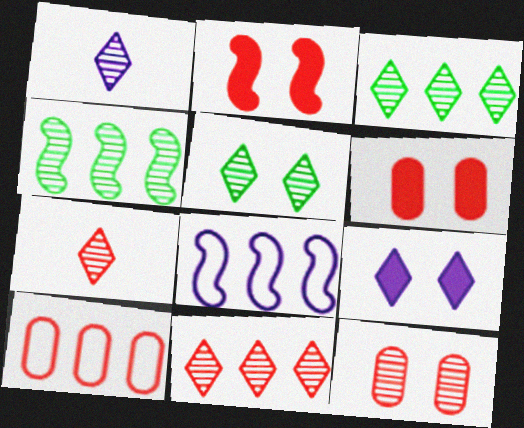[[1, 4, 12], 
[1, 5, 11], 
[2, 7, 10]]